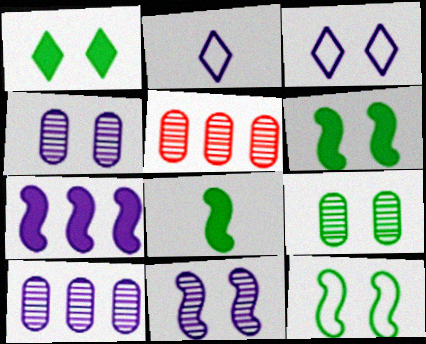[[1, 9, 12], 
[2, 4, 7], 
[2, 5, 6], 
[3, 5, 8]]